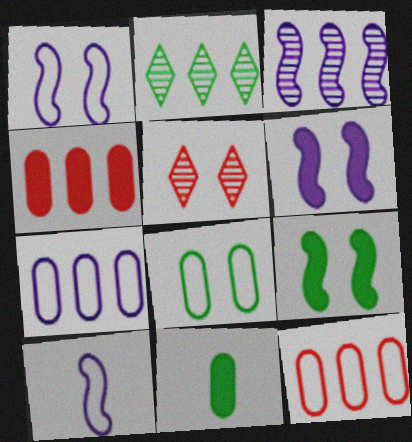[[3, 6, 10], 
[5, 6, 8]]